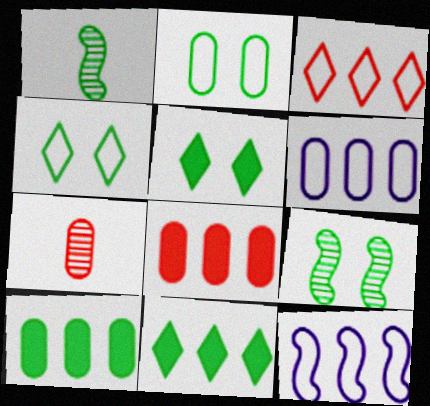[[1, 2, 11], 
[1, 4, 10], 
[2, 5, 9], 
[5, 7, 12]]